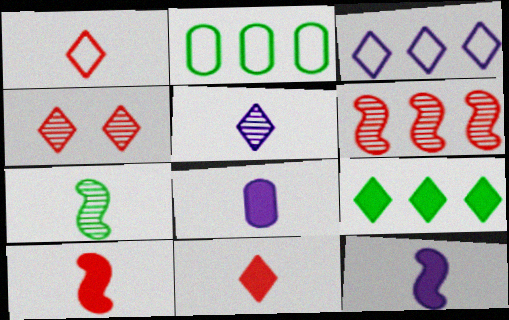[[1, 7, 8], 
[2, 4, 12]]